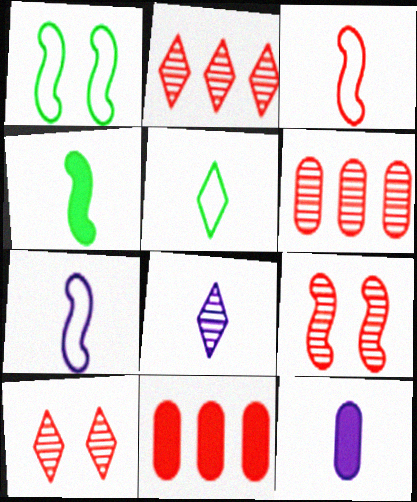[[1, 2, 12], 
[1, 8, 11], 
[3, 10, 11], 
[7, 8, 12]]